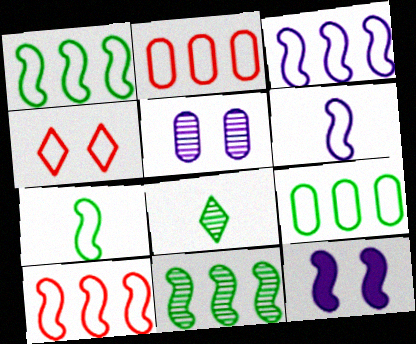[[1, 3, 10], 
[2, 8, 12], 
[4, 6, 9]]